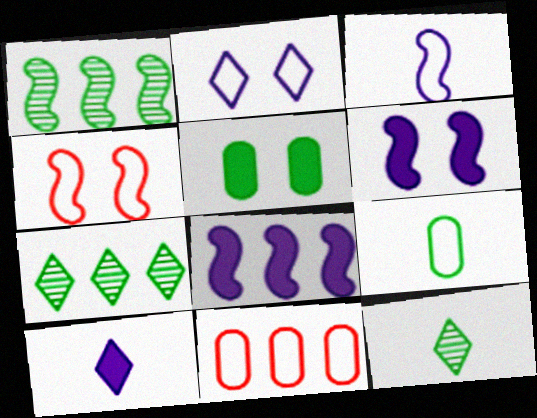[[6, 11, 12], 
[7, 8, 11]]